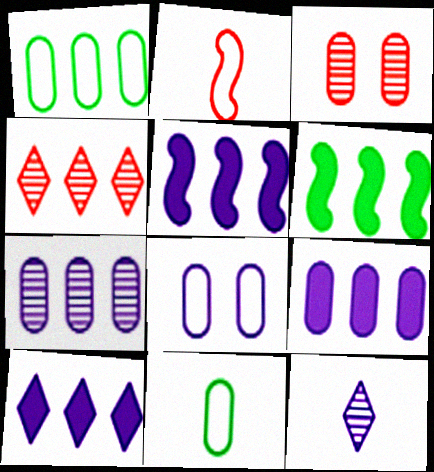[[1, 4, 5], 
[3, 9, 11], 
[5, 8, 12], 
[5, 9, 10]]